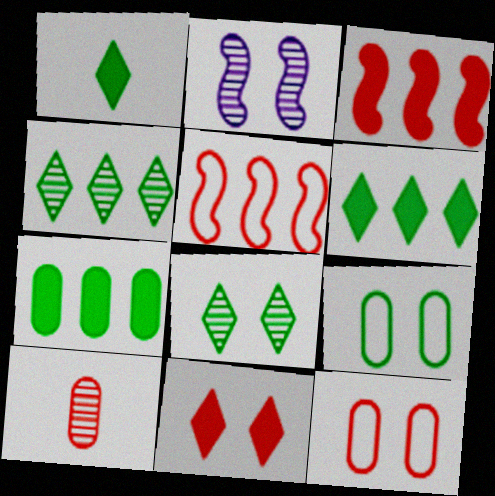[[2, 4, 10], 
[2, 9, 11], 
[5, 10, 11]]